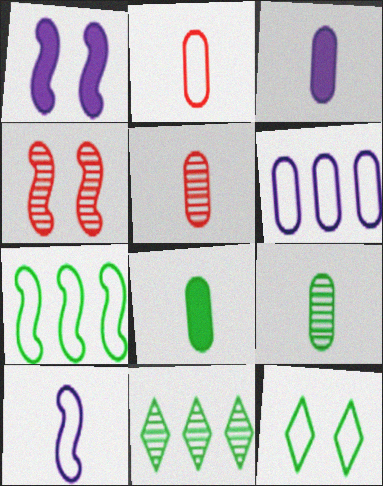[[1, 2, 11], 
[2, 3, 9]]